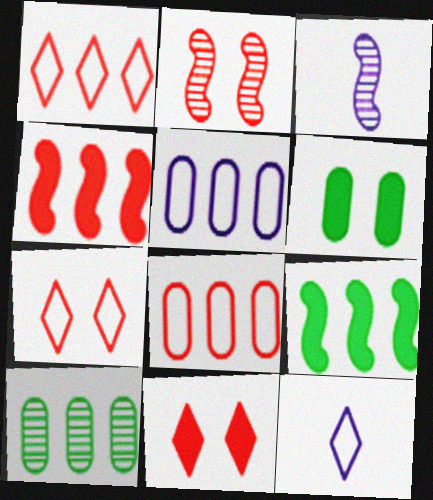[[1, 3, 6]]